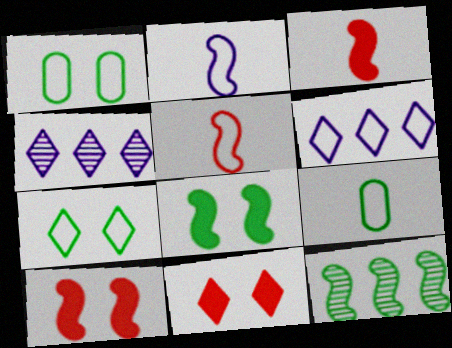[[1, 3, 4], 
[1, 5, 6], 
[2, 10, 12], 
[4, 9, 10]]